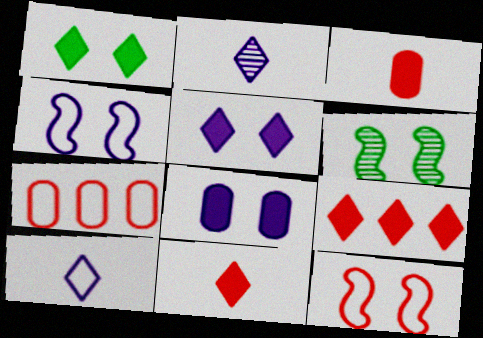[]